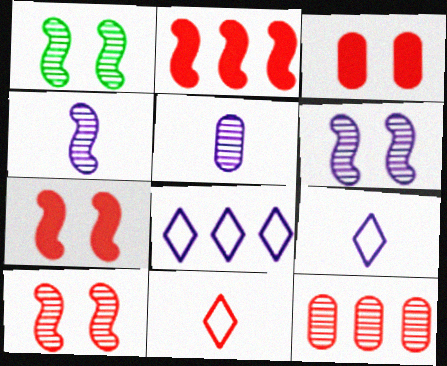[[1, 6, 10], 
[7, 11, 12]]